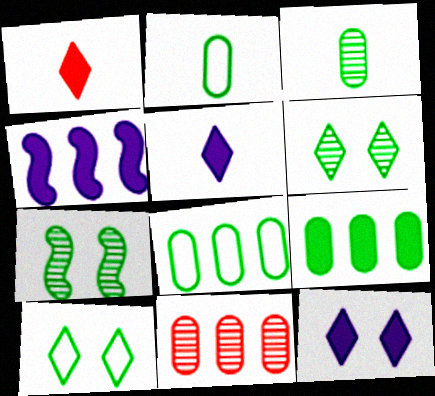[]